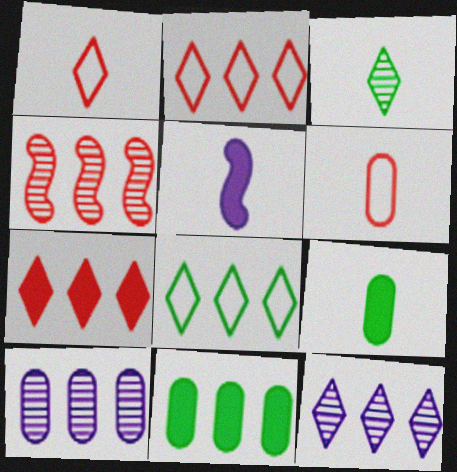[[3, 5, 6], 
[7, 8, 12]]